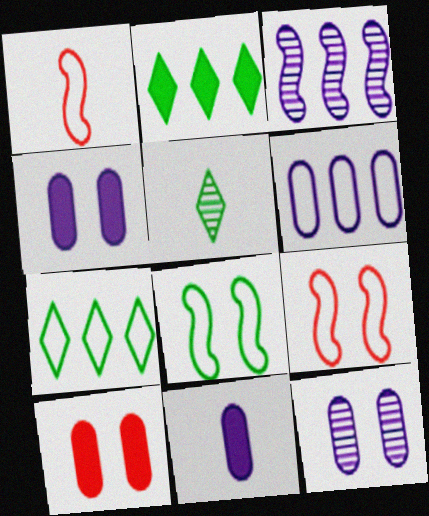[[1, 2, 12], 
[1, 5, 11], 
[6, 11, 12]]